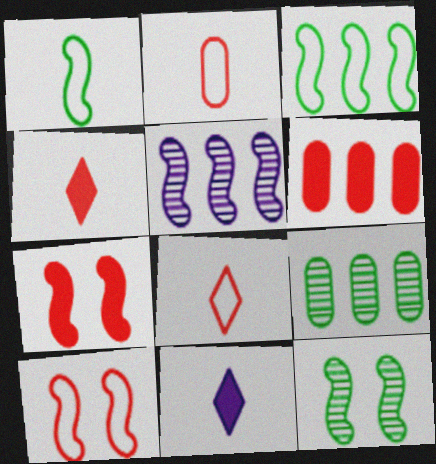[[1, 5, 7], 
[4, 6, 7], 
[9, 10, 11]]